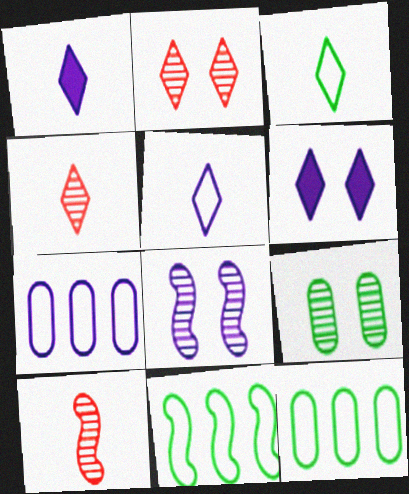[[1, 3, 4], 
[1, 7, 8], 
[2, 8, 9], 
[6, 10, 12]]